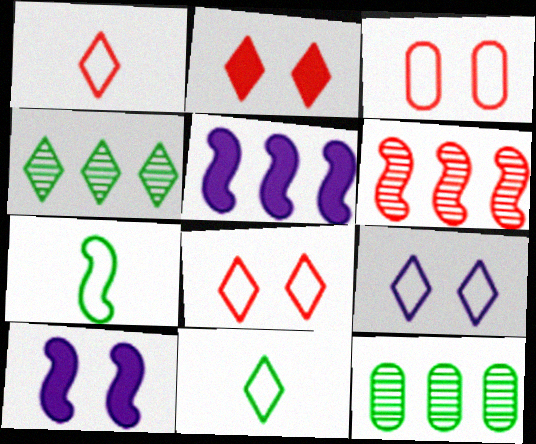[[1, 10, 12], 
[6, 7, 10]]